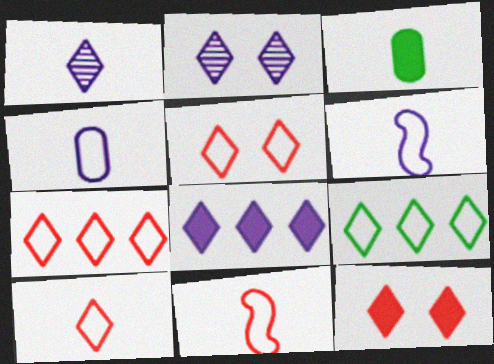[[1, 3, 11], 
[1, 9, 12], 
[5, 7, 10]]